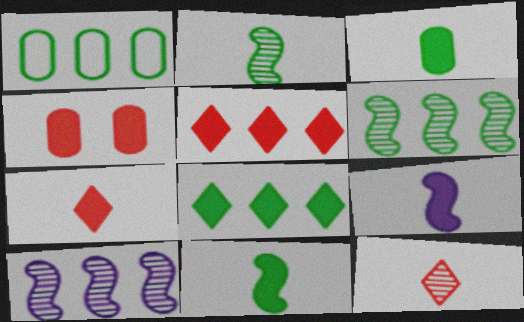[[1, 5, 10], 
[1, 6, 8], 
[3, 7, 9], 
[4, 8, 9]]